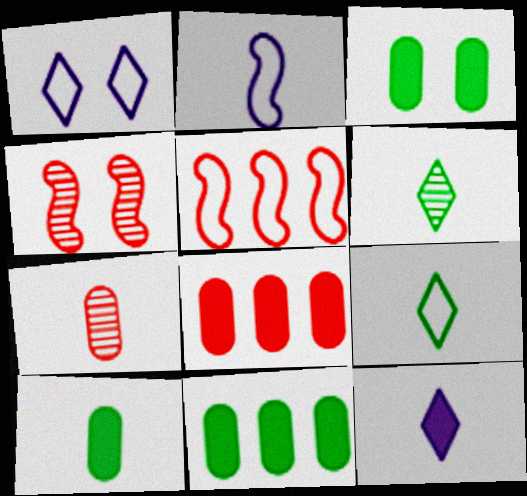[[1, 3, 4], 
[3, 10, 11]]